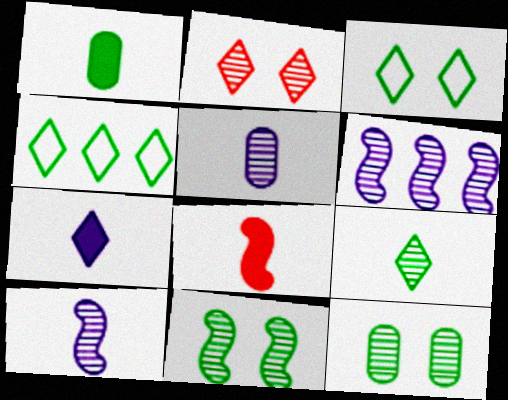[[1, 4, 11], 
[1, 7, 8], 
[2, 4, 7]]